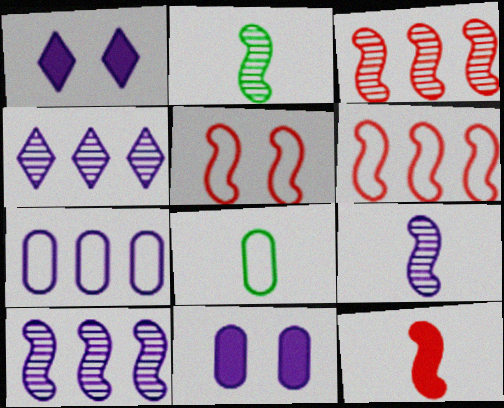[[1, 3, 8], 
[1, 7, 9], 
[3, 5, 12]]